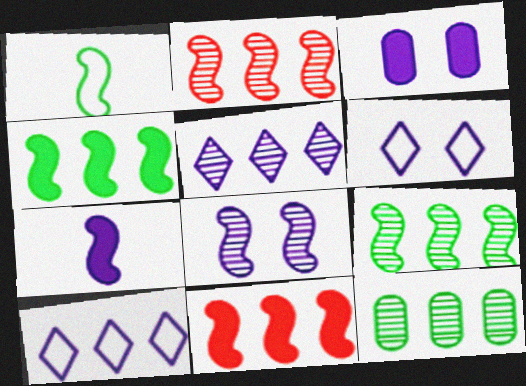[[1, 8, 11], 
[2, 5, 12], 
[3, 6, 8], 
[10, 11, 12]]